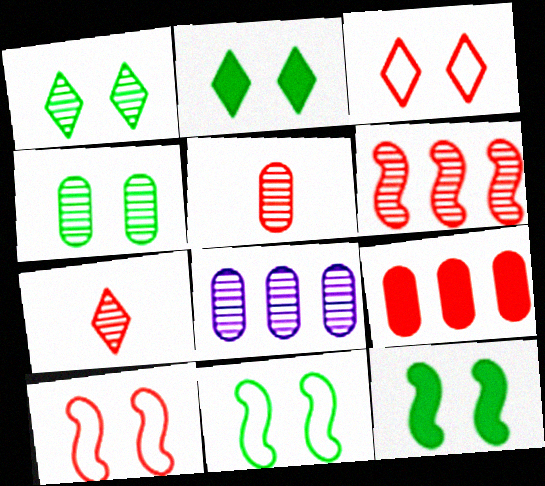[[2, 4, 11], 
[4, 5, 8], 
[7, 9, 10]]